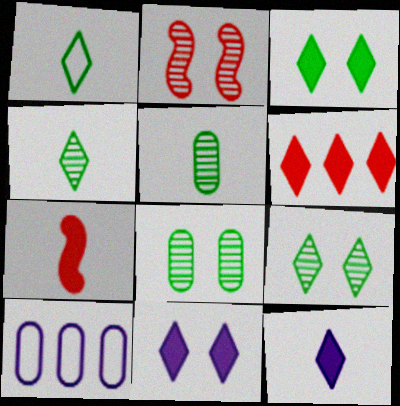[[3, 6, 12], 
[7, 9, 10]]